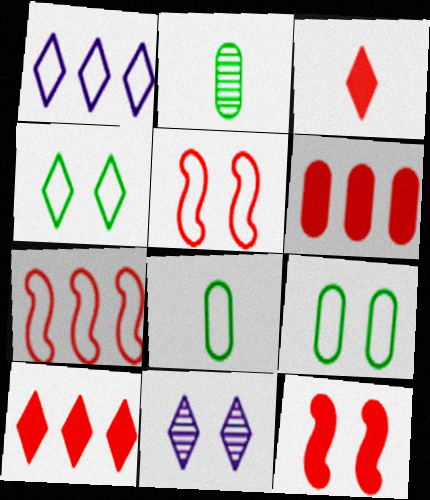[[1, 2, 12], 
[1, 5, 8], 
[3, 6, 12], 
[9, 11, 12]]